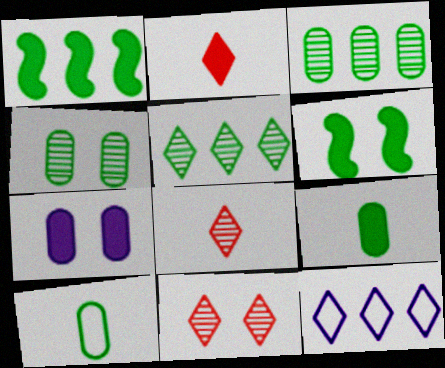[[1, 2, 7], 
[5, 6, 10]]